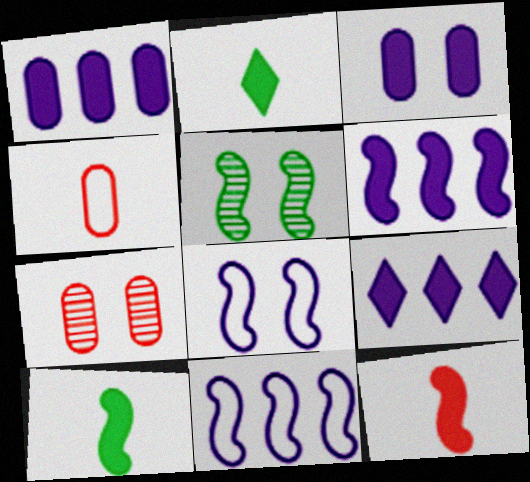[[1, 6, 9], 
[2, 7, 11], 
[4, 5, 9], 
[5, 11, 12]]